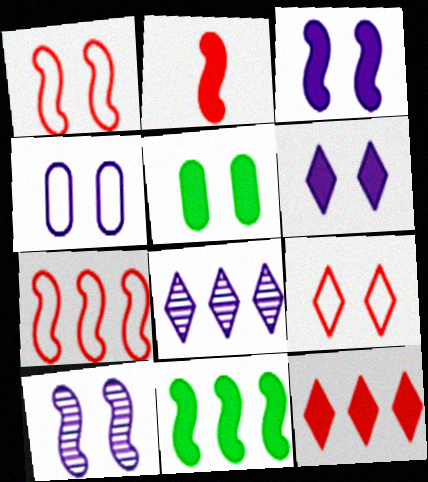[[2, 3, 11], 
[4, 6, 10], 
[5, 9, 10]]